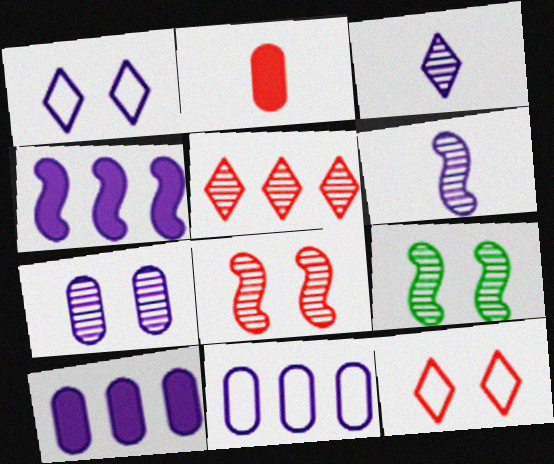[[1, 6, 10]]